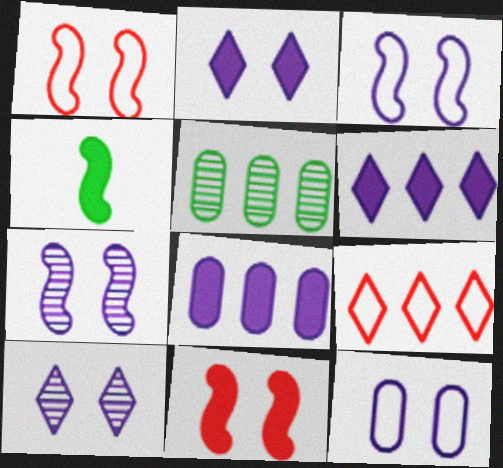[[2, 7, 12]]